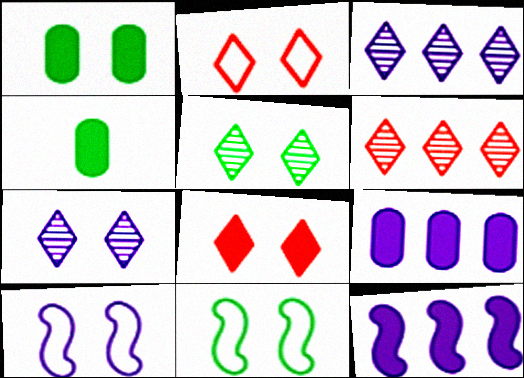[[1, 5, 11], 
[4, 6, 10], 
[4, 8, 12]]